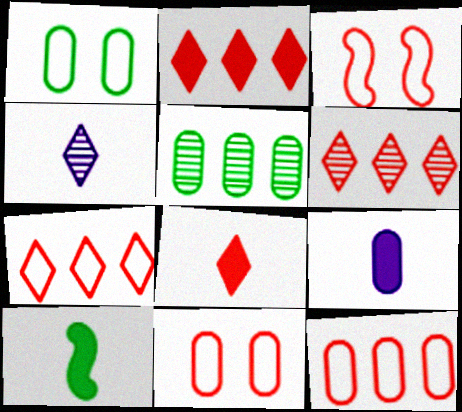[[2, 6, 7], 
[5, 9, 11], 
[8, 9, 10]]